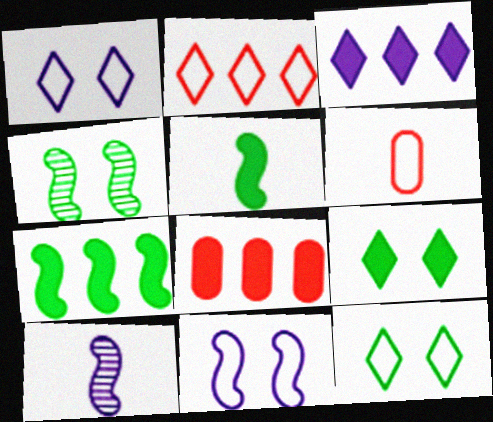[[3, 4, 6], 
[3, 7, 8], 
[8, 10, 12]]